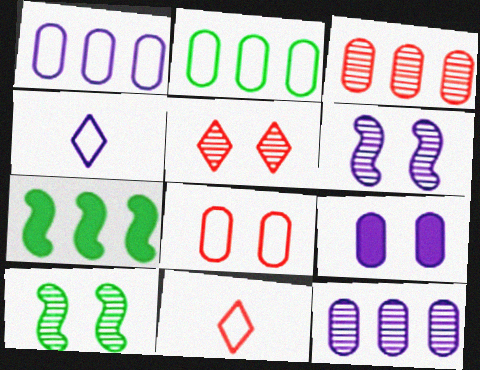[]